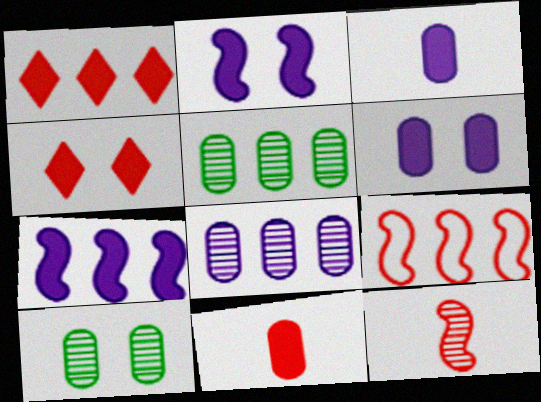[]